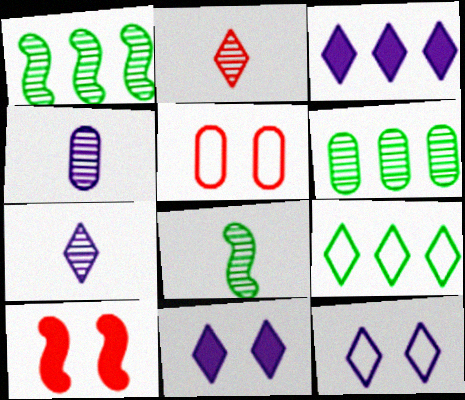[[2, 4, 8], 
[2, 9, 11], 
[3, 5, 8], 
[3, 7, 12], 
[4, 9, 10]]